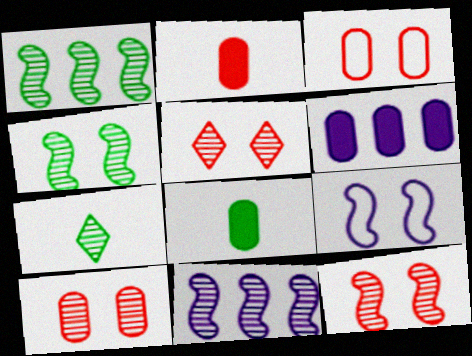[[5, 10, 12], 
[7, 10, 11]]